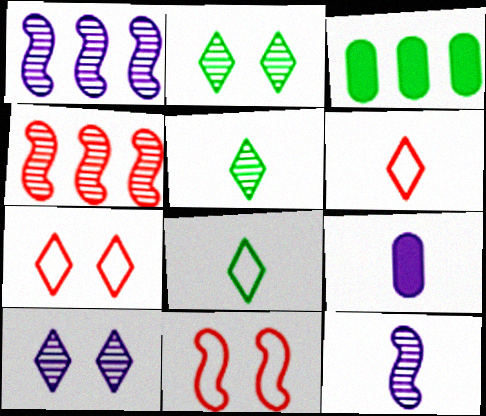[[3, 7, 12]]